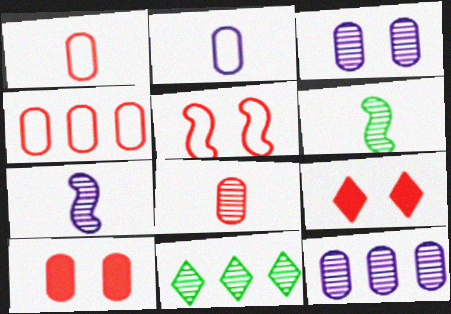[[4, 8, 10]]